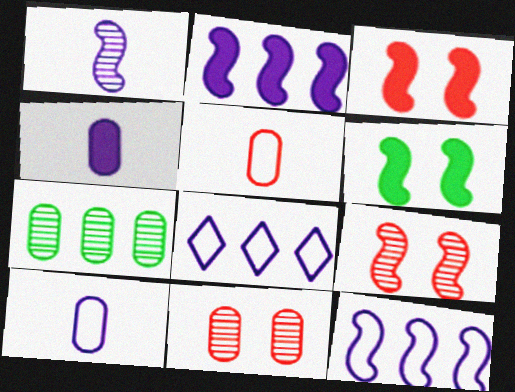[]